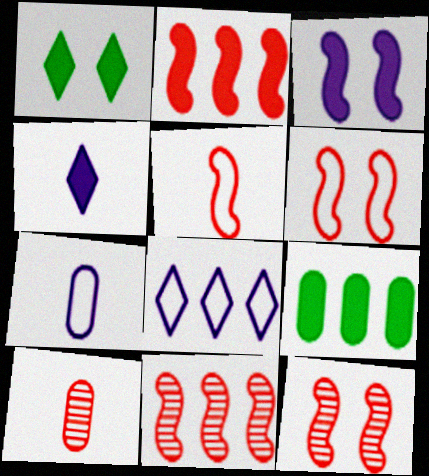[[1, 7, 11], 
[2, 5, 12], 
[8, 9, 11]]